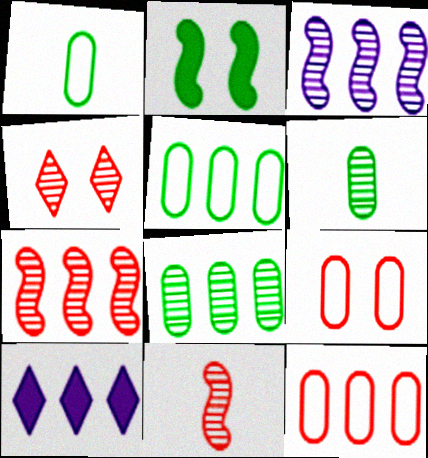[[3, 4, 6], 
[5, 7, 10]]